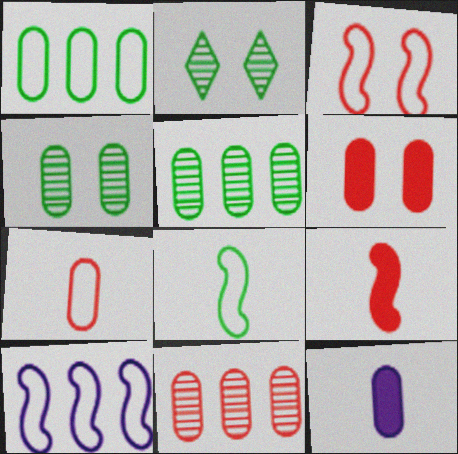[[3, 8, 10], 
[6, 7, 11]]